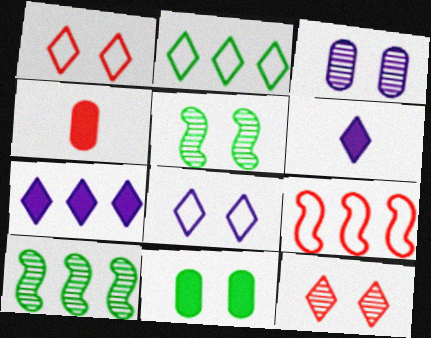[[2, 6, 12], 
[3, 5, 12], 
[4, 8, 10], 
[4, 9, 12]]